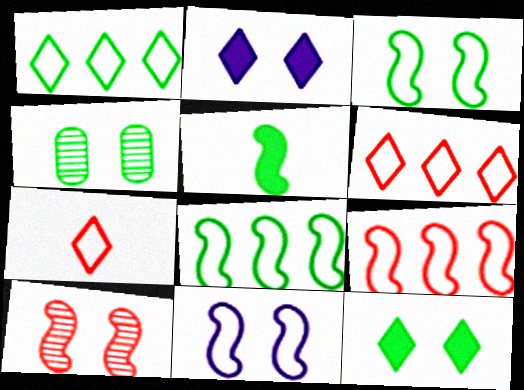[[1, 4, 5], 
[3, 4, 12]]